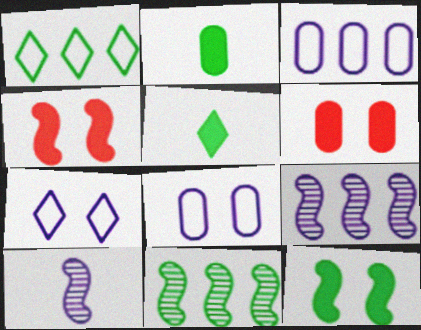[[1, 6, 10]]